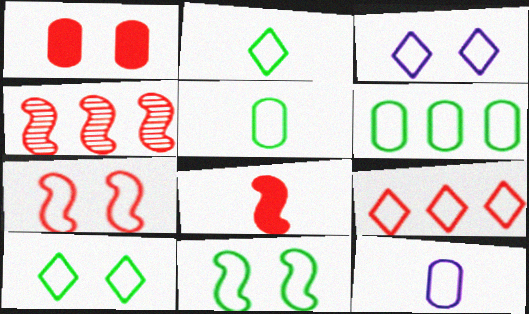[[2, 3, 9], 
[2, 6, 11], 
[4, 7, 8], 
[9, 11, 12]]